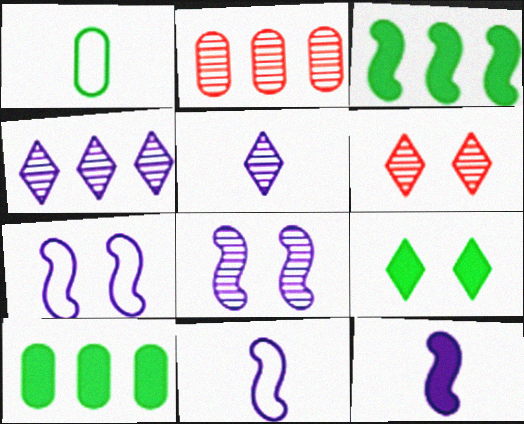[[2, 9, 11], 
[6, 10, 11]]